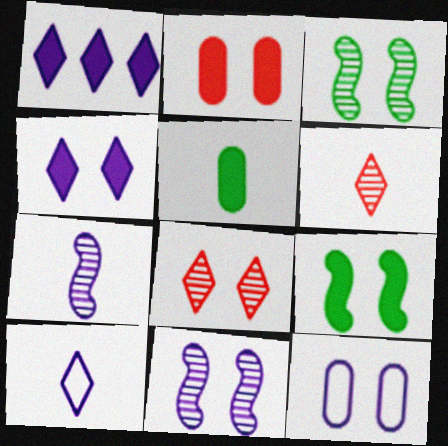[[1, 7, 12], 
[2, 4, 9], 
[4, 11, 12], 
[8, 9, 12]]